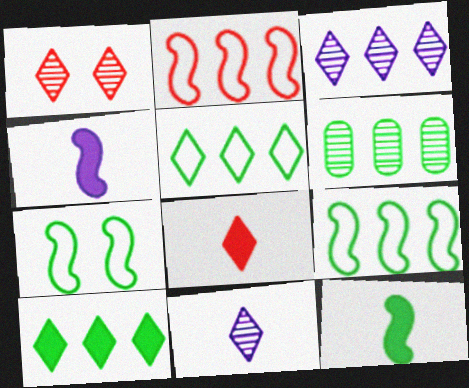[[6, 9, 10]]